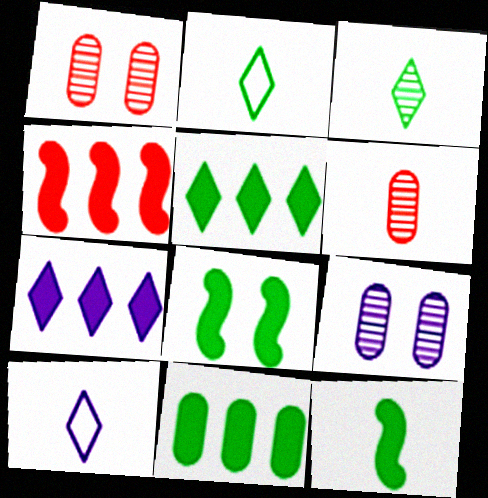[[2, 4, 9], 
[4, 7, 11], 
[6, 10, 12]]